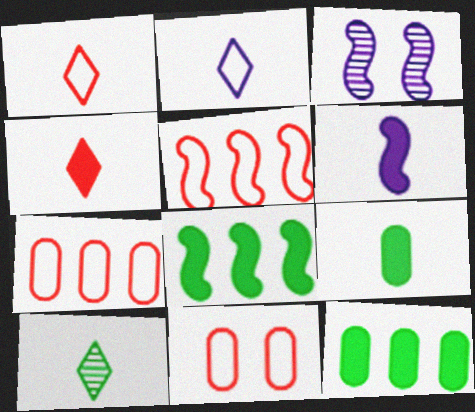[[1, 3, 12], 
[1, 5, 11], 
[2, 4, 10], 
[4, 6, 9]]